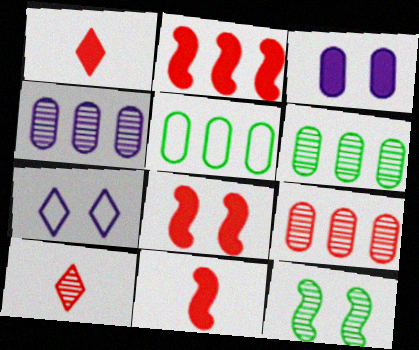[[2, 8, 11], 
[4, 6, 9], 
[4, 10, 12], 
[6, 7, 11]]